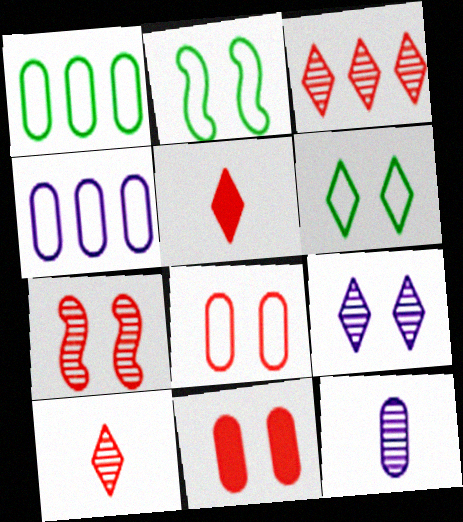[[1, 11, 12], 
[2, 9, 11]]